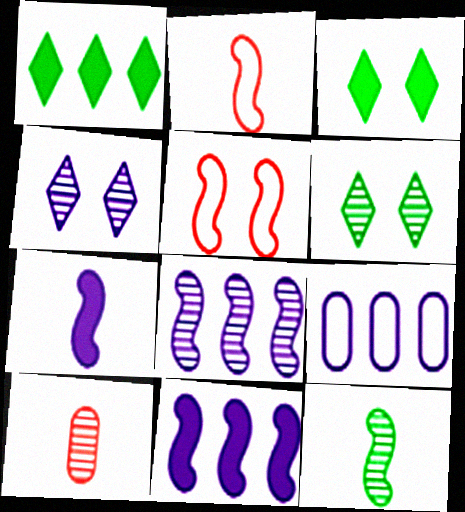[[2, 7, 12], 
[4, 7, 9], 
[5, 11, 12], 
[6, 8, 10]]